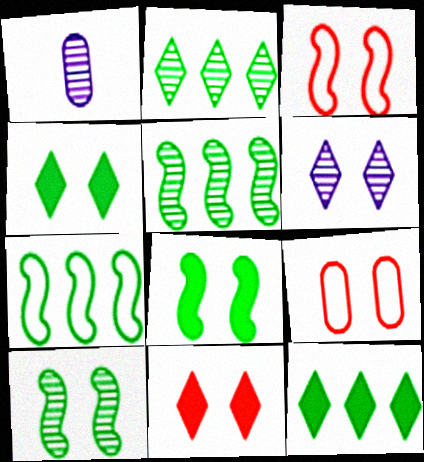[[1, 3, 12], 
[1, 7, 11], 
[6, 8, 9]]